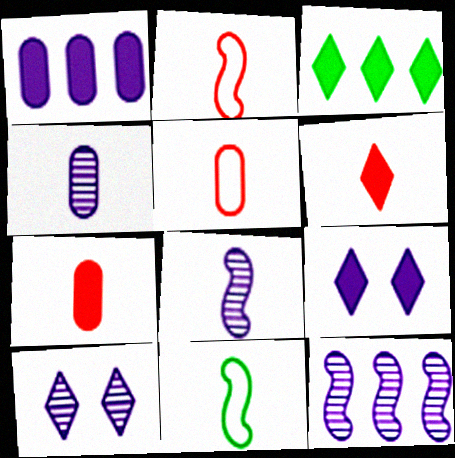[[3, 6, 9], 
[4, 6, 11], 
[4, 10, 12]]